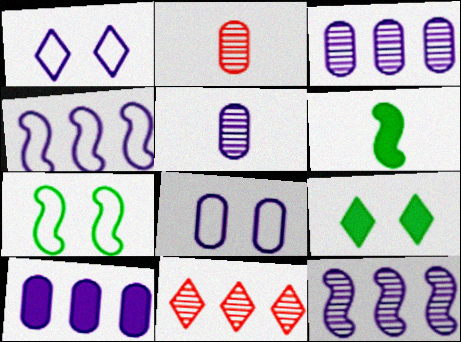[[2, 4, 9], 
[5, 8, 10], 
[6, 8, 11]]